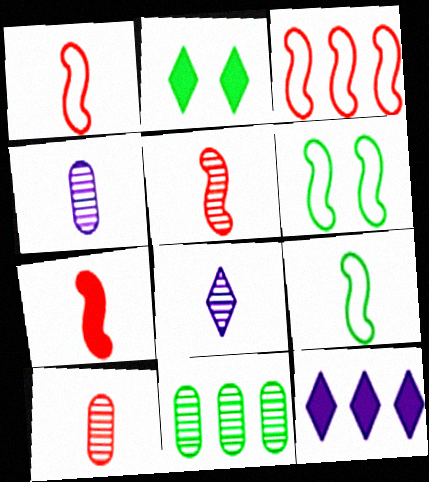[[1, 5, 7], 
[2, 3, 4], 
[2, 9, 11], 
[3, 11, 12], 
[6, 10, 12]]